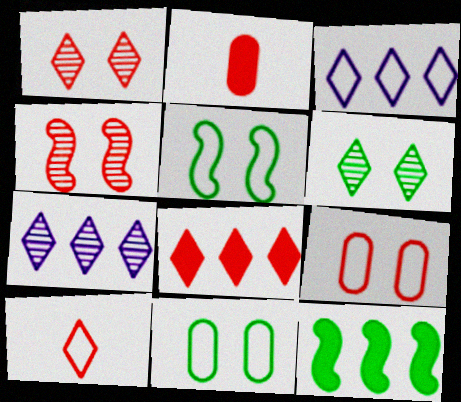[[1, 8, 10], 
[2, 5, 7]]